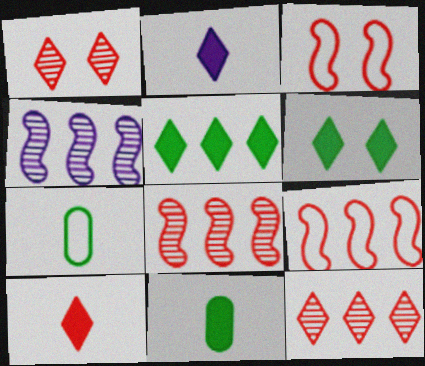[]